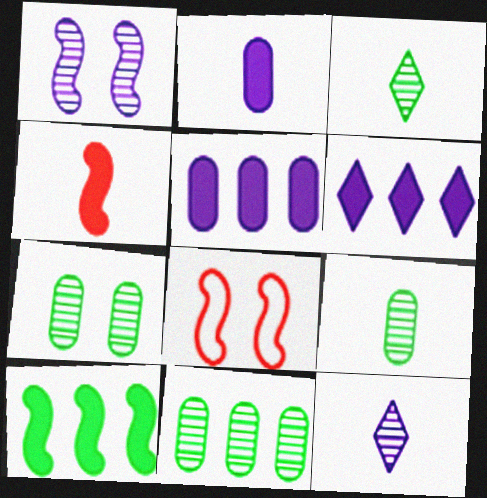[[3, 5, 8], 
[6, 8, 9], 
[7, 9, 11]]